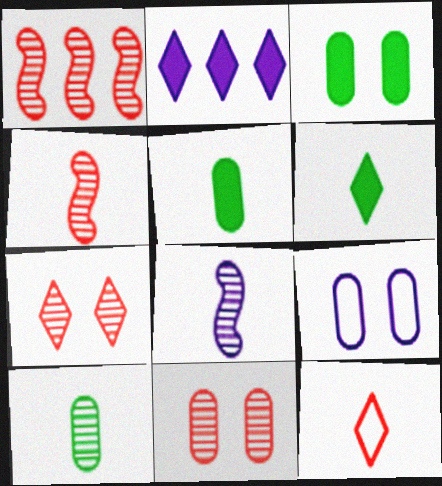[[1, 6, 9], 
[2, 8, 9], 
[3, 9, 11], 
[5, 8, 12]]